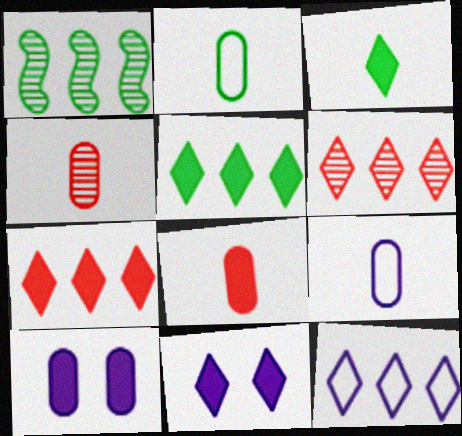[[3, 7, 11], 
[5, 6, 12]]